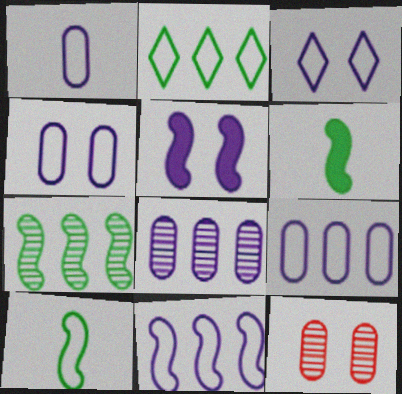[[1, 3, 11], 
[1, 4, 9]]